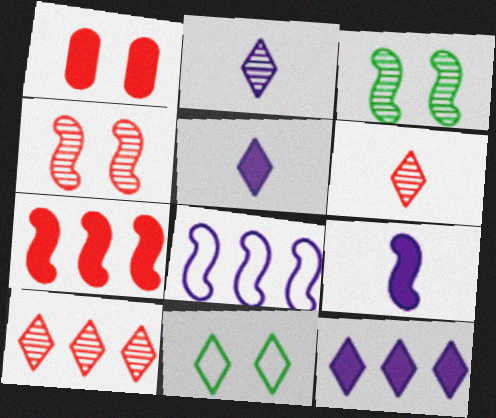[[5, 10, 11], 
[6, 11, 12]]